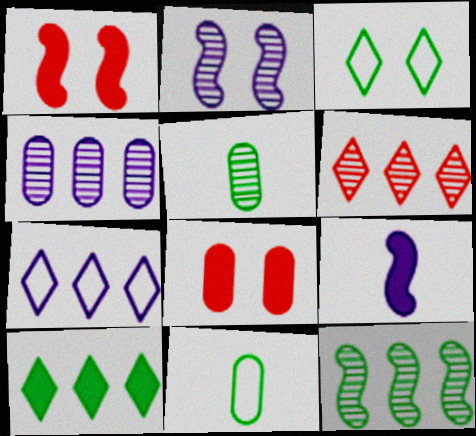[[1, 5, 7], 
[2, 3, 8], 
[2, 5, 6], 
[4, 6, 12], 
[4, 8, 11], 
[6, 7, 10], 
[8, 9, 10]]